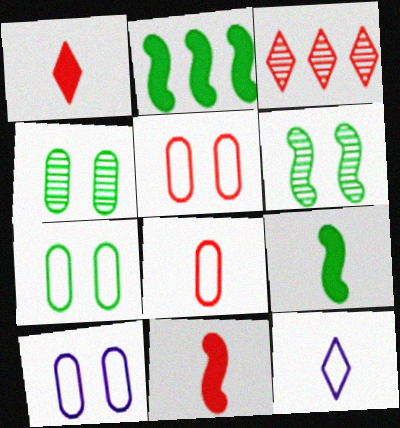[[3, 5, 11], 
[3, 9, 10], 
[5, 7, 10]]